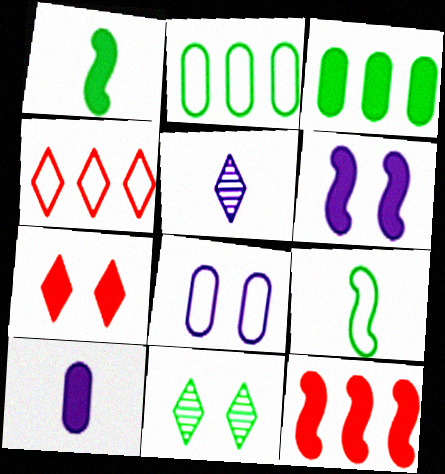[[1, 2, 11], 
[1, 6, 12], 
[3, 9, 11], 
[4, 8, 9]]